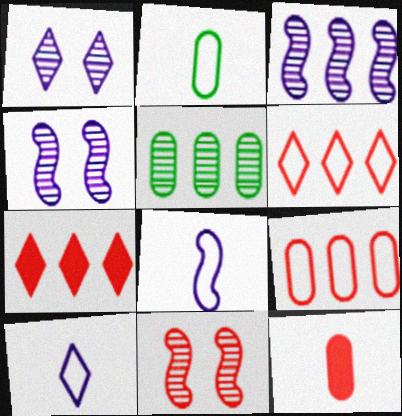[[2, 4, 7], 
[6, 11, 12]]